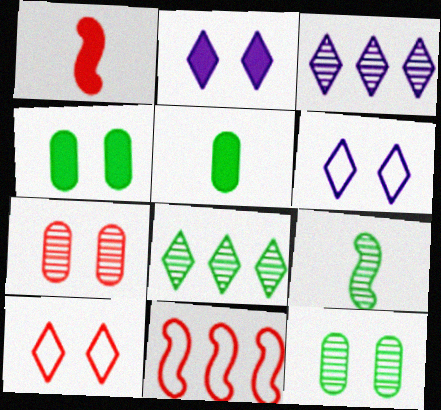[[3, 7, 9], 
[8, 9, 12]]